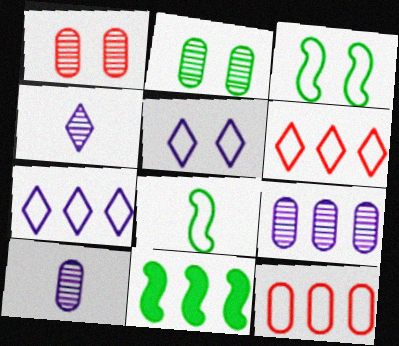[[5, 8, 12], 
[6, 9, 11]]